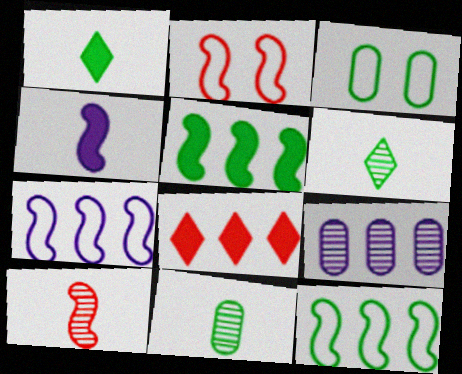[[1, 2, 9], 
[3, 5, 6], 
[8, 9, 12]]